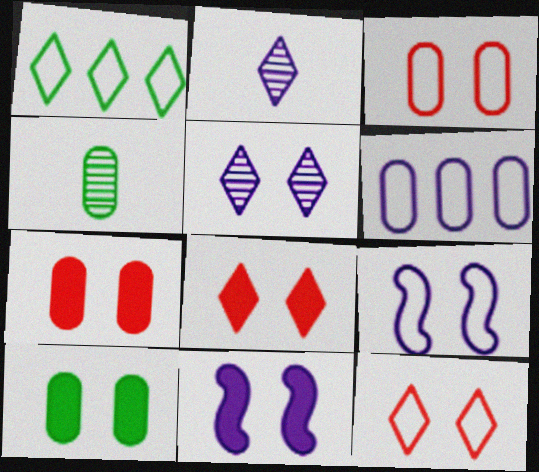[[1, 2, 8], 
[2, 6, 11], 
[4, 6, 7], 
[8, 10, 11]]